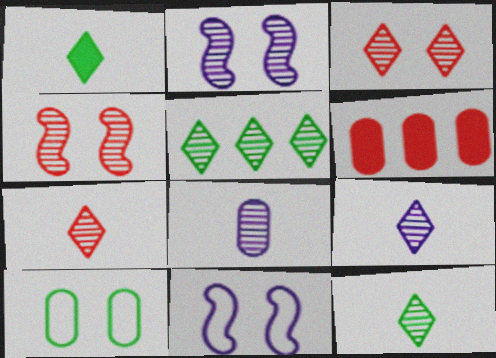[[3, 5, 9], 
[4, 5, 8], 
[6, 8, 10], 
[6, 11, 12], 
[7, 9, 12]]